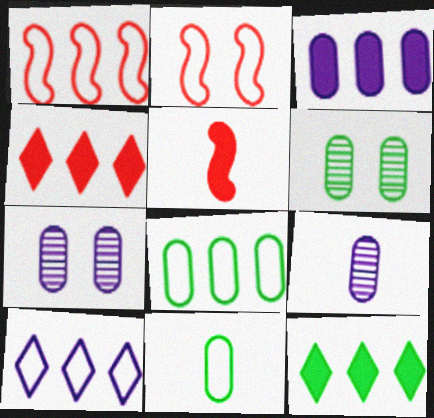[[1, 8, 10], 
[2, 9, 12], 
[2, 10, 11], 
[5, 6, 10]]